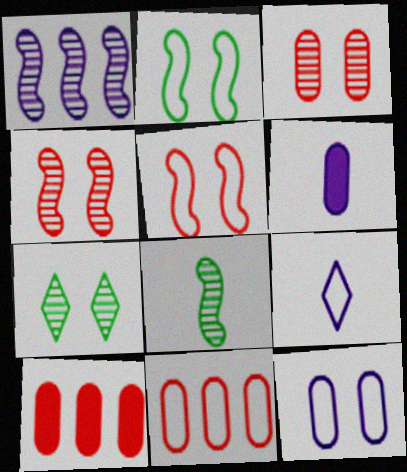[[1, 4, 8], 
[2, 9, 11]]